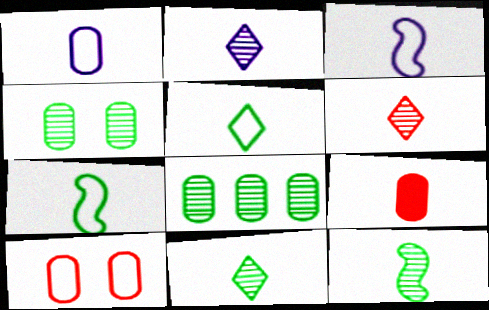[[2, 6, 11], 
[2, 7, 9], 
[3, 9, 11]]